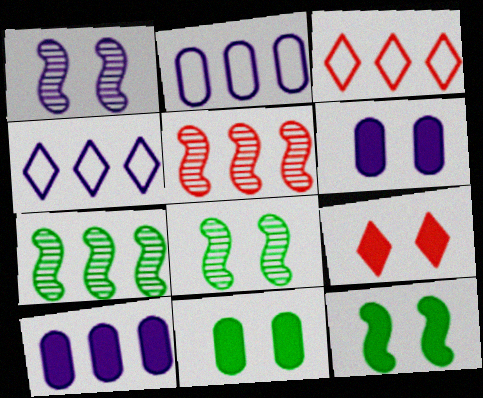[[3, 7, 10], 
[6, 9, 12]]